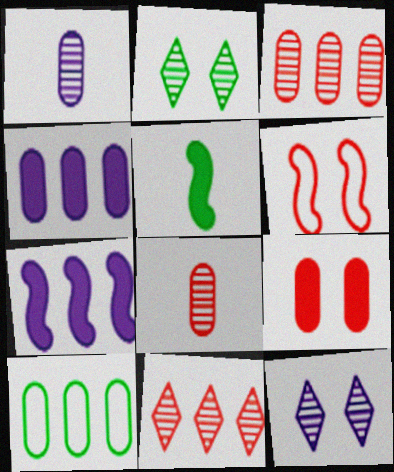[[1, 9, 10], 
[2, 5, 10], 
[3, 4, 10], 
[7, 10, 11]]